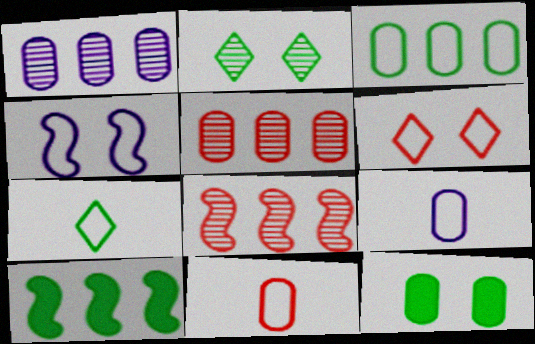[[1, 11, 12], 
[5, 9, 12]]